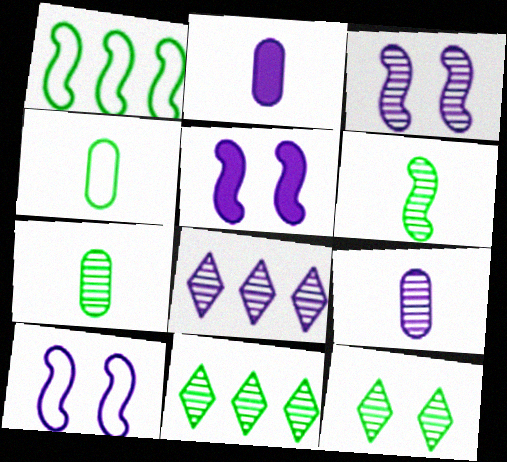[[2, 8, 10], 
[3, 5, 10], 
[3, 8, 9]]